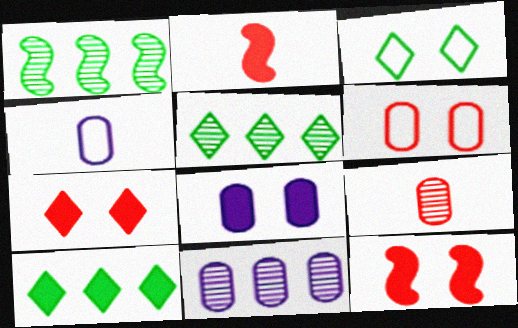[[1, 4, 7], 
[2, 3, 11], 
[2, 8, 10], 
[4, 5, 12], 
[4, 8, 11]]